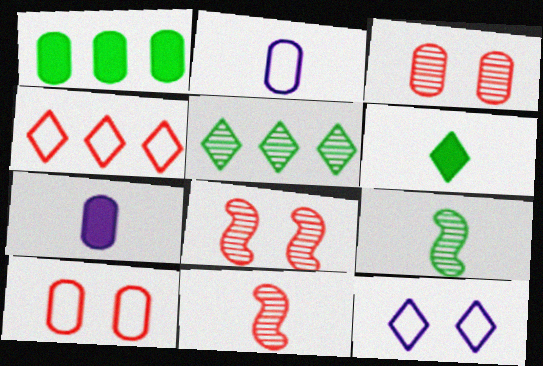[[1, 2, 3], 
[1, 11, 12], 
[2, 6, 11]]